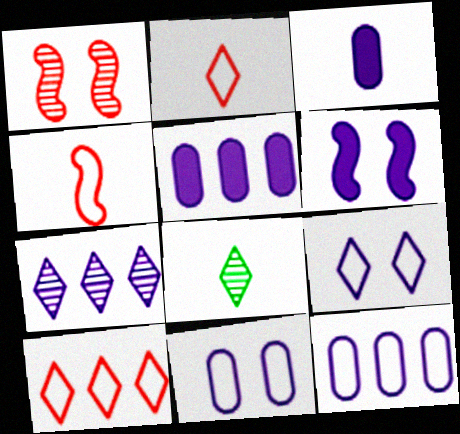[[3, 4, 8]]